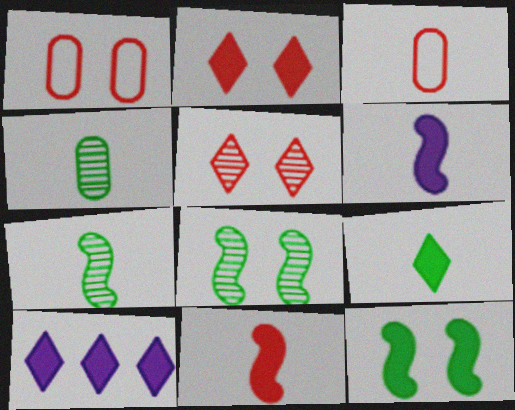[[1, 7, 10], 
[2, 9, 10], 
[3, 8, 10]]